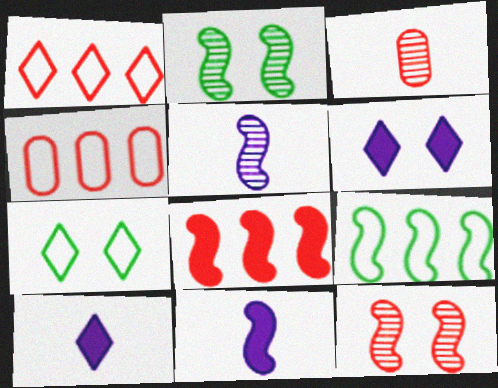[[2, 4, 10], 
[3, 6, 9], 
[9, 11, 12]]